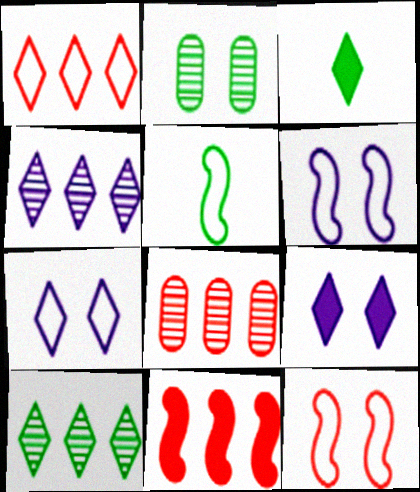[[1, 8, 11], 
[2, 9, 12], 
[3, 6, 8], 
[5, 8, 9]]